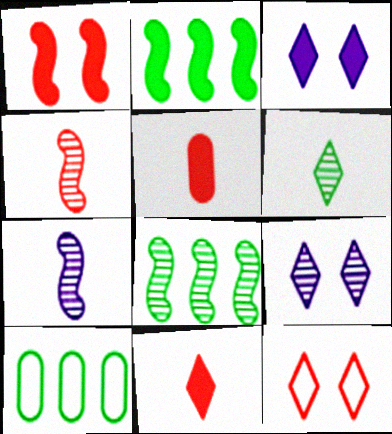[[2, 3, 5], 
[3, 4, 10]]